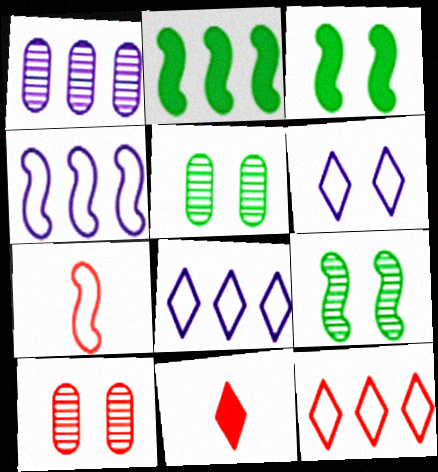[[1, 2, 12], 
[3, 6, 10], 
[4, 5, 11]]